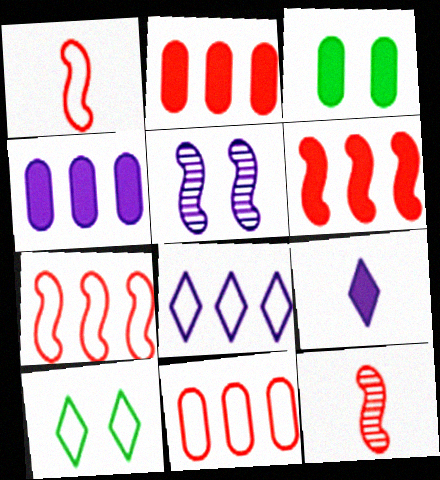[[3, 6, 9], 
[3, 8, 12], 
[4, 10, 12]]